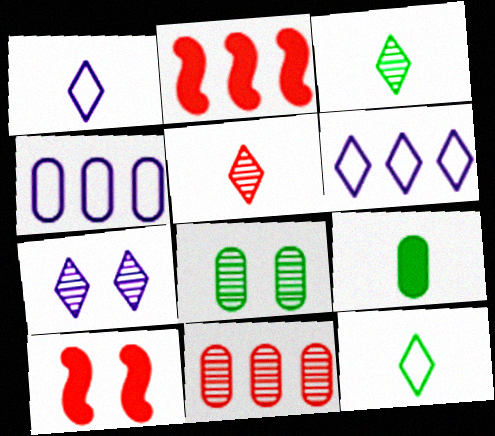[[1, 2, 8], 
[3, 4, 10]]